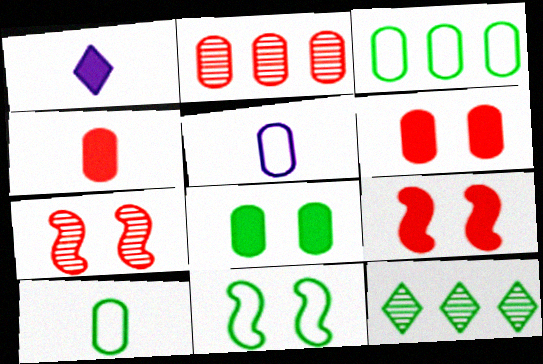[[1, 2, 11], 
[1, 3, 7], 
[2, 5, 8], 
[5, 9, 12]]